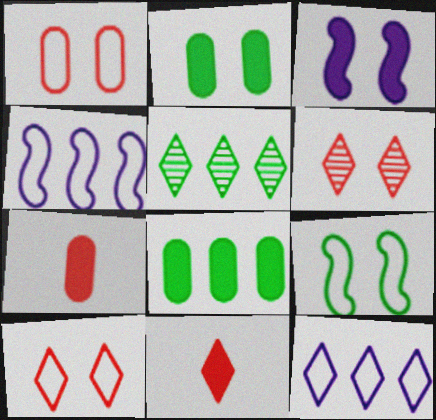[[3, 8, 11]]